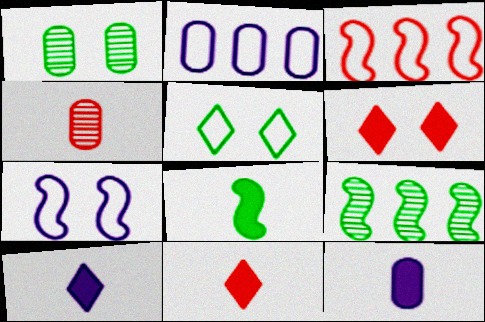[[1, 3, 10], 
[1, 6, 7], 
[3, 4, 6], 
[8, 11, 12]]